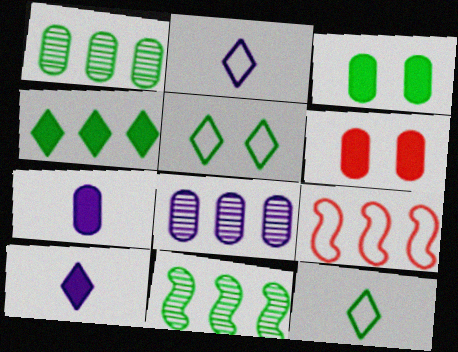[[2, 6, 11], 
[3, 11, 12], 
[4, 8, 9]]